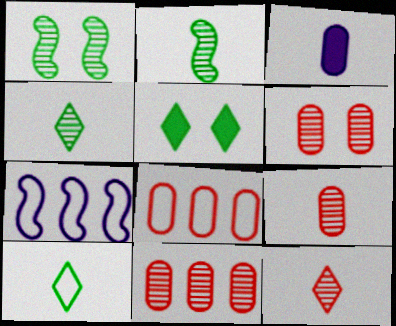[[5, 7, 9], 
[6, 9, 11]]